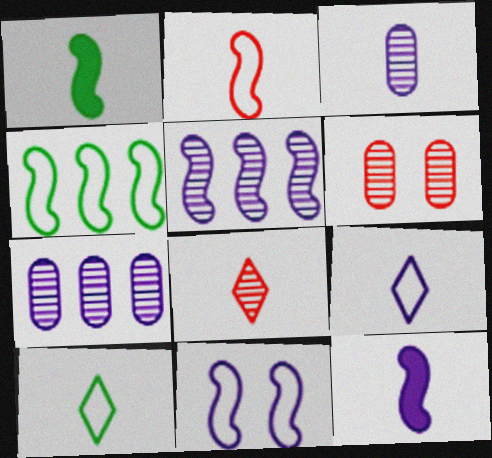[[2, 4, 11], 
[3, 9, 12], 
[5, 11, 12]]